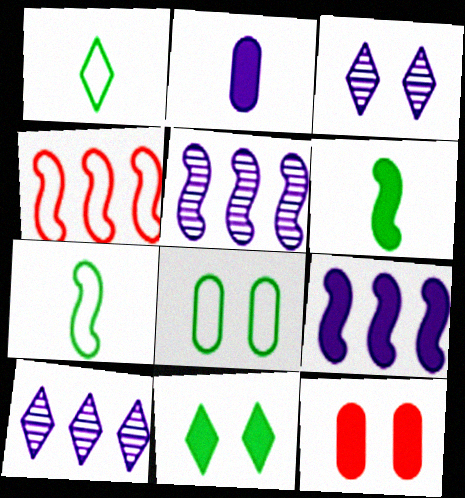[[1, 5, 12], 
[7, 10, 12]]